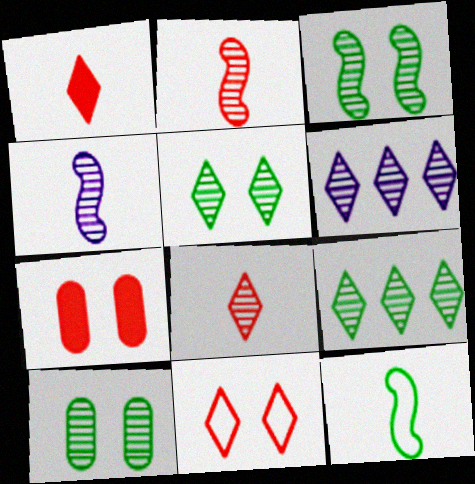[[2, 6, 10], 
[3, 5, 10], 
[5, 6, 8], 
[6, 7, 12]]